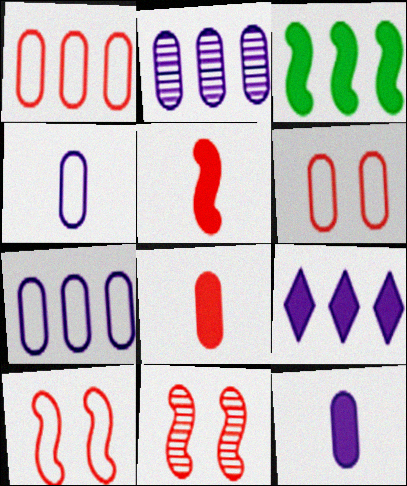[]